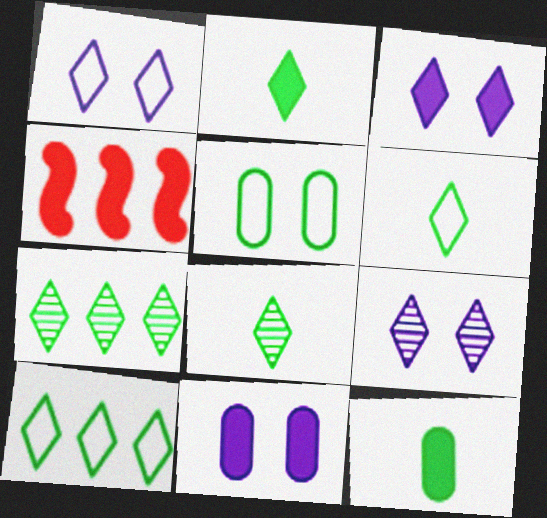[[1, 3, 9], 
[2, 4, 11], 
[2, 6, 8], 
[3, 4, 12]]